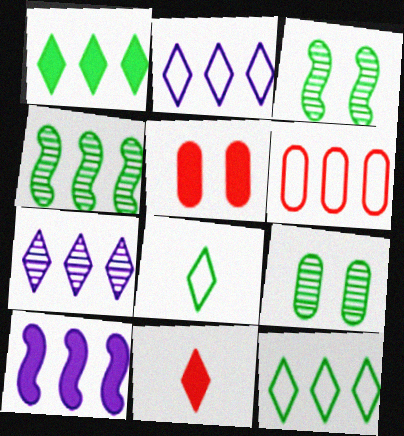[]